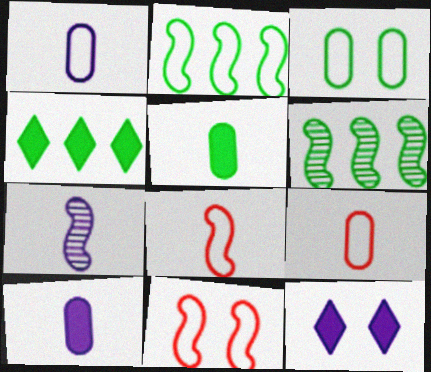[[6, 9, 12]]